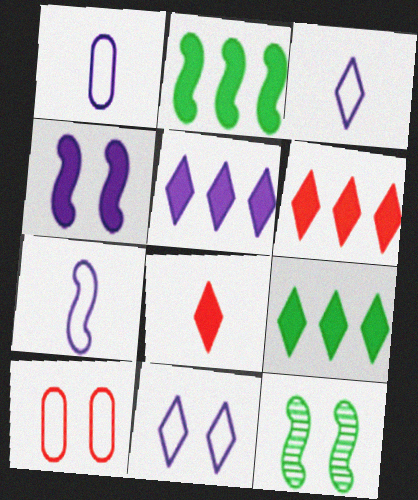[[1, 3, 7], 
[1, 6, 12], 
[5, 6, 9]]